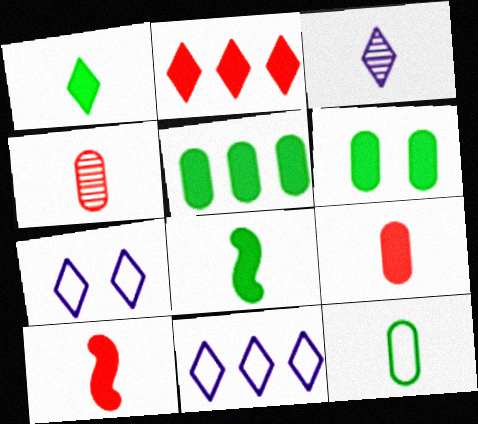[[3, 10, 12]]